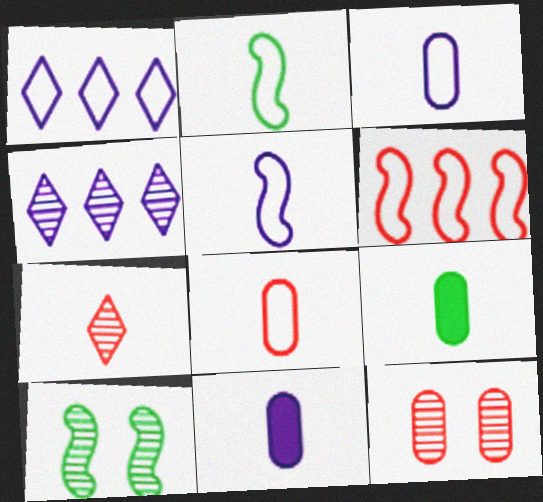[[2, 7, 11], 
[5, 7, 9]]